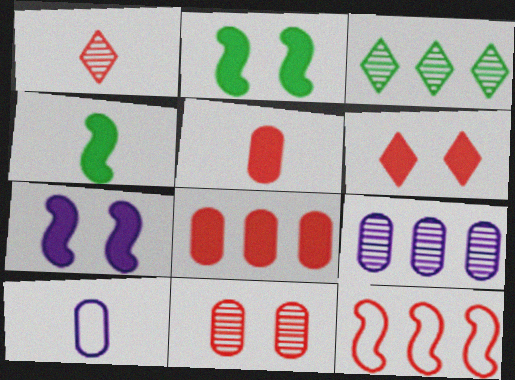[[1, 4, 10]]